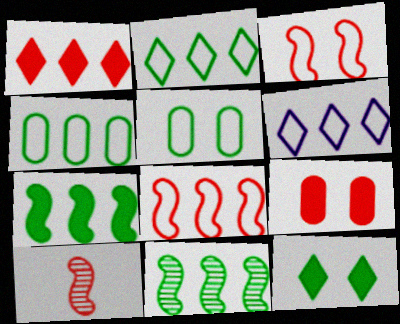[[4, 6, 8]]